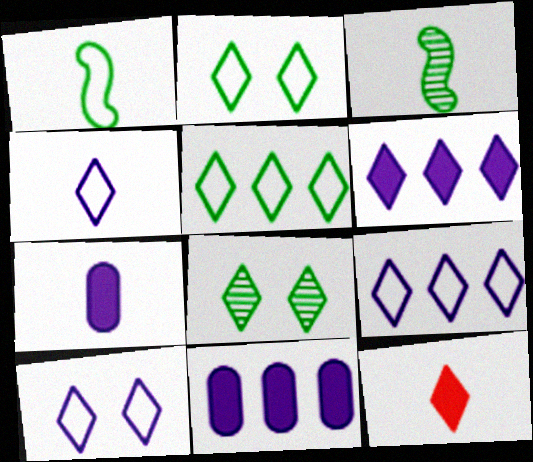[[4, 9, 10], 
[8, 9, 12]]